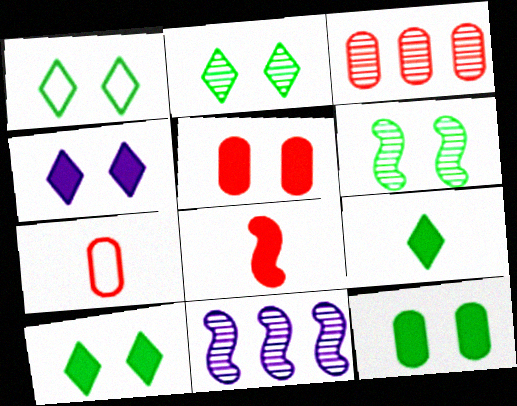[[1, 2, 10], 
[1, 6, 12], 
[3, 5, 7], 
[7, 10, 11]]